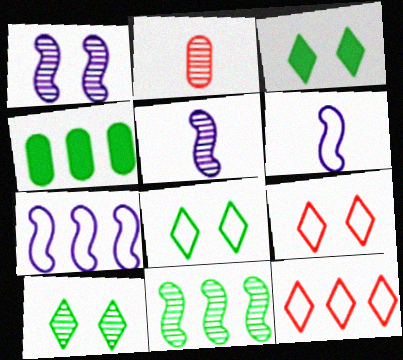[[2, 3, 7], 
[3, 8, 10], 
[4, 5, 9]]